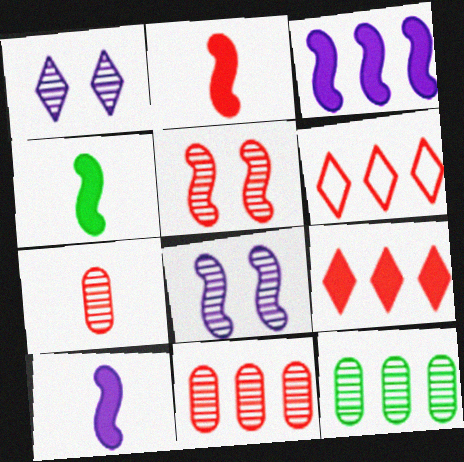[[2, 4, 10], 
[3, 6, 12]]